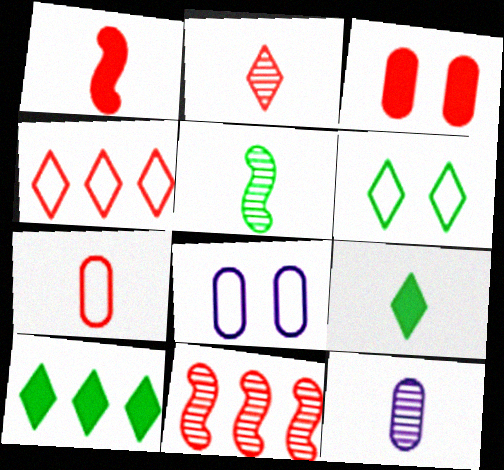[[1, 2, 7], 
[2, 5, 12], 
[8, 9, 11]]